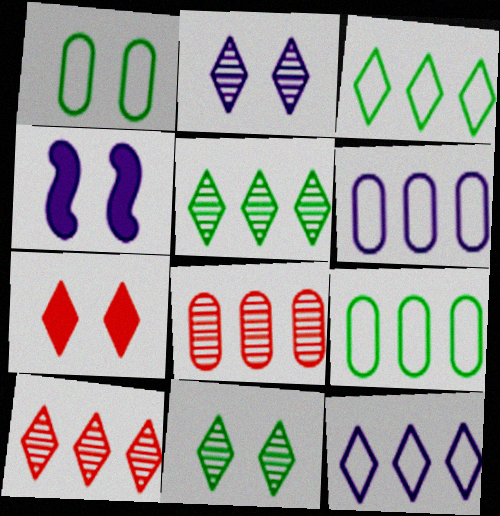[]